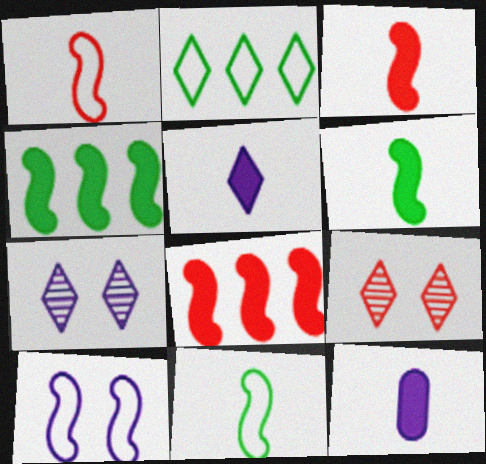[[2, 5, 9]]